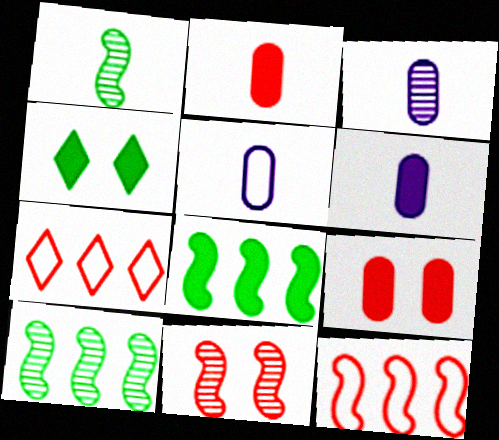[[2, 7, 11], 
[3, 4, 12], 
[3, 5, 6]]